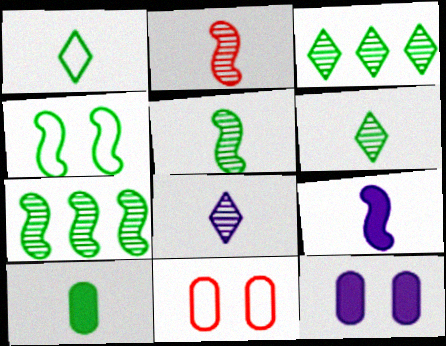[[1, 5, 10], 
[3, 4, 10], 
[3, 9, 11]]